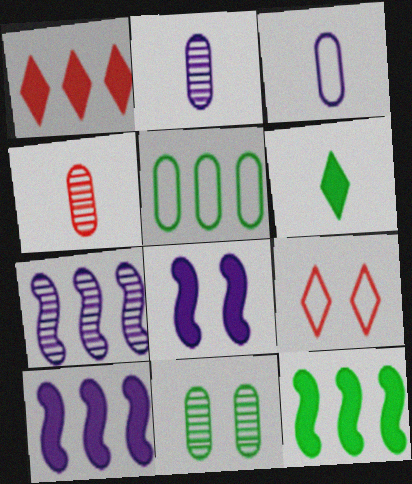[[1, 5, 7], 
[2, 9, 12], 
[8, 9, 11]]